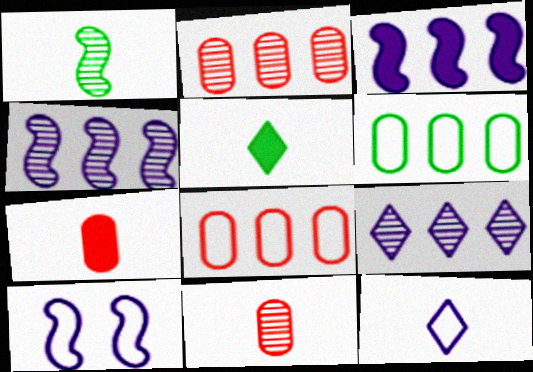[[1, 7, 12], 
[2, 5, 10]]